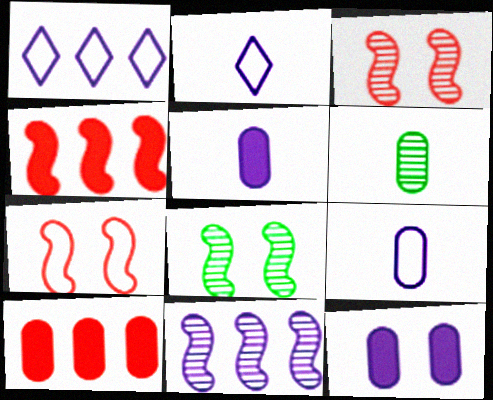[[2, 8, 10], 
[2, 11, 12]]